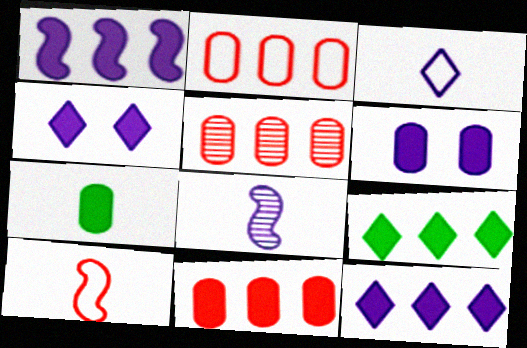[[1, 9, 11], 
[2, 5, 11], 
[6, 7, 11]]